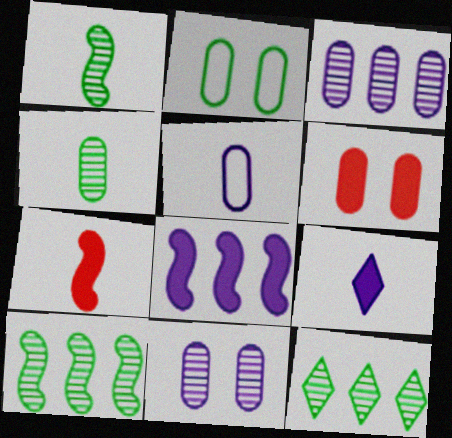[[2, 6, 11]]